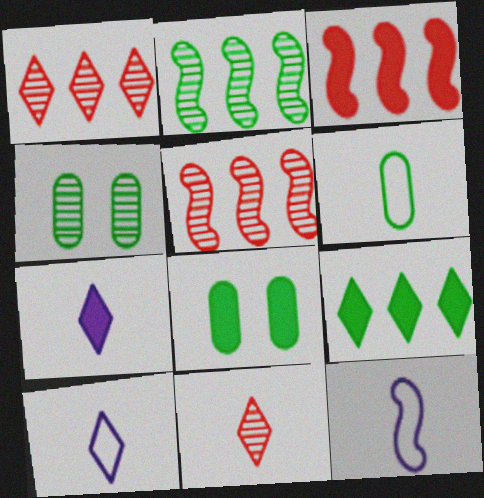[[1, 8, 12], 
[3, 4, 10], 
[3, 7, 8], 
[5, 8, 10]]